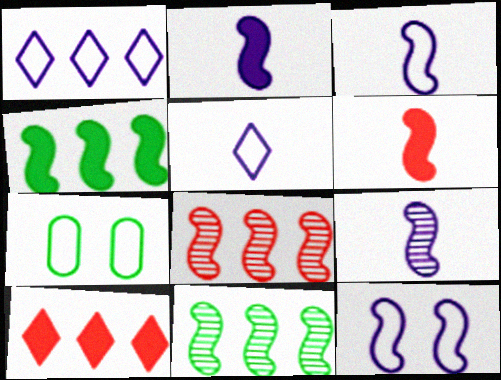[[2, 3, 9], 
[6, 11, 12], 
[7, 9, 10]]